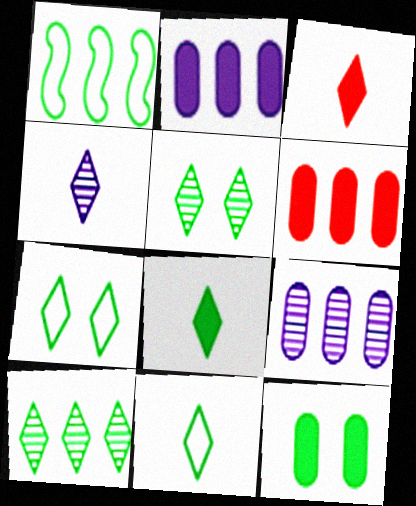[[3, 4, 11], 
[7, 8, 10]]